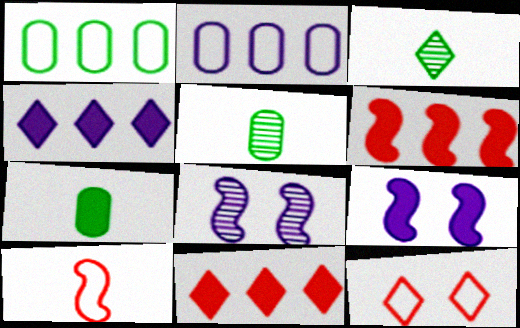[[3, 4, 12], 
[7, 9, 11]]